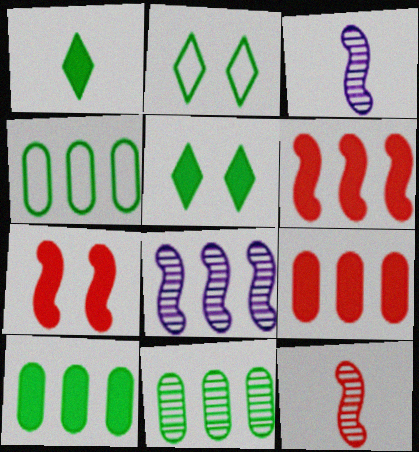[[2, 3, 9], 
[4, 10, 11]]